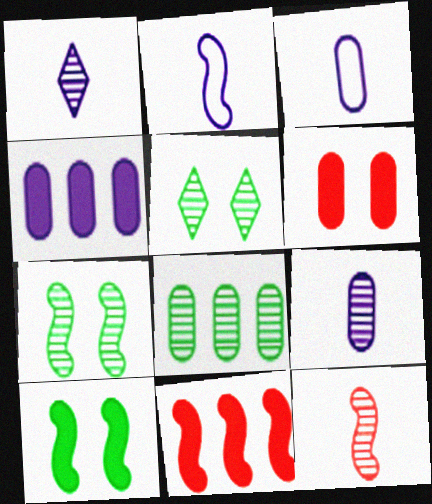[[2, 7, 11], 
[3, 5, 11], 
[3, 6, 8]]